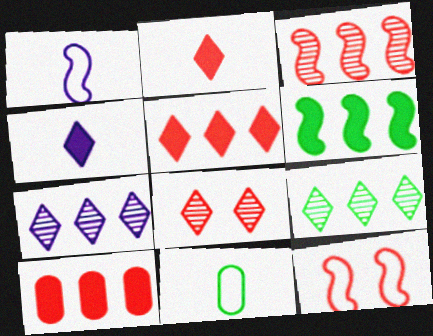[]